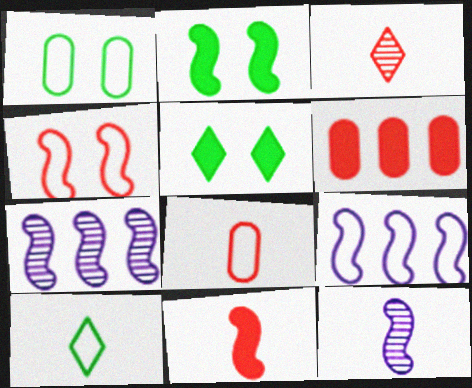[[3, 4, 6], 
[3, 8, 11], 
[5, 7, 8]]